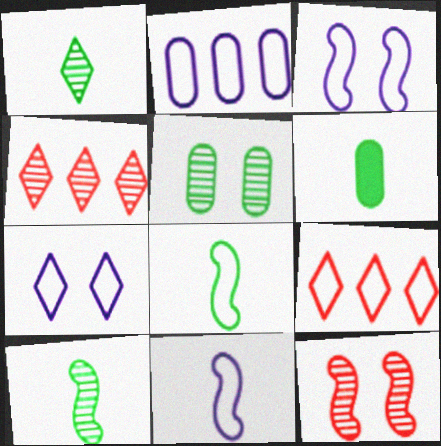[[1, 6, 8], 
[2, 7, 11], 
[3, 4, 6]]